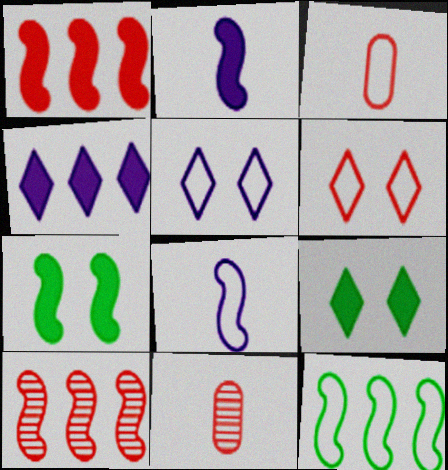[[1, 2, 7], 
[1, 6, 11], 
[3, 5, 12], 
[7, 8, 10]]